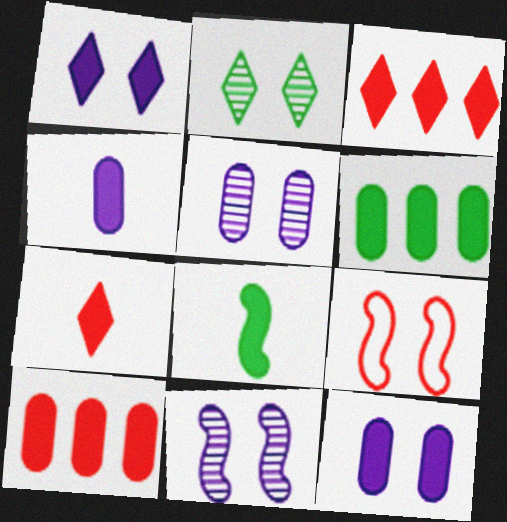[[1, 8, 10], 
[2, 9, 12], 
[3, 8, 12], 
[4, 7, 8]]